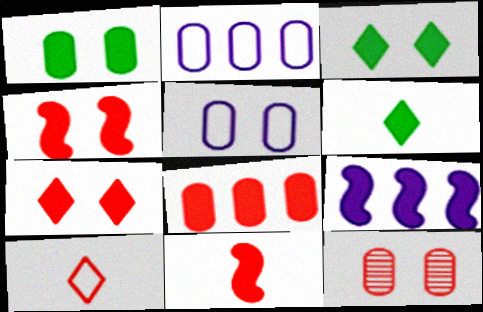[[1, 5, 12], 
[7, 8, 11]]